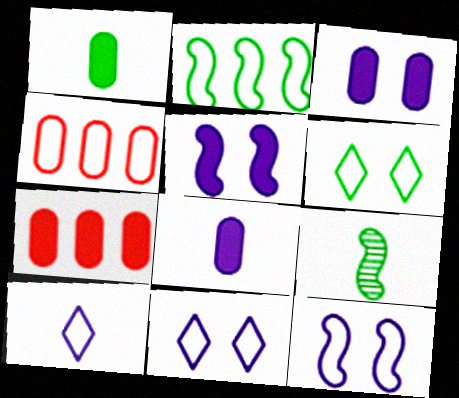[[1, 3, 7], 
[7, 9, 11]]